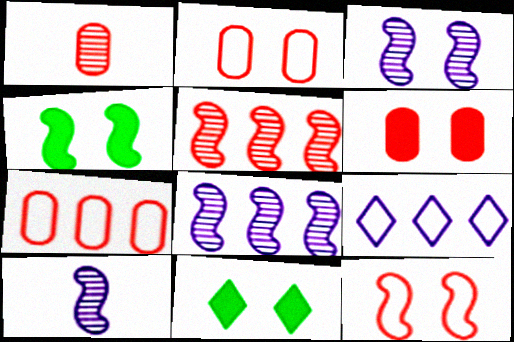[[1, 4, 9], 
[1, 6, 7], 
[2, 3, 11], 
[3, 4, 12], 
[3, 8, 10], 
[7, 10, 11]]